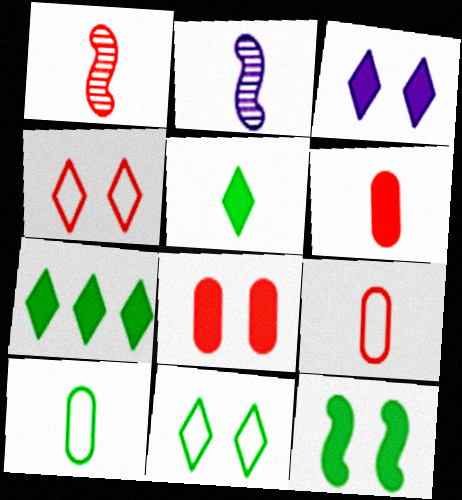[[2, 5, 9], 
[3, 8, 12]]